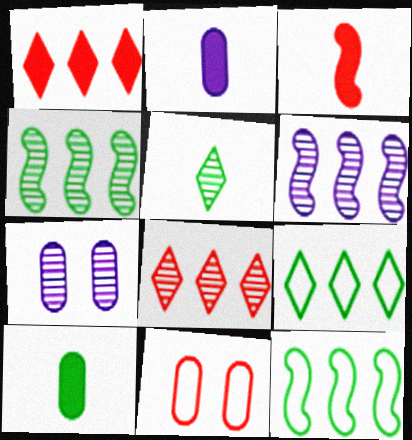[[3, 7, 9], 
[3, 8, 11]]